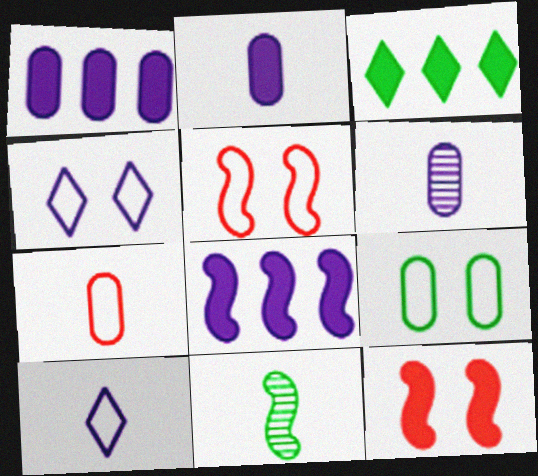[[2, 3, 12], 
[3, 5, 6], 
[3, 9, 11], 
[4, 5, 9], 
[4, 6, 8], 
[5, 8, 11]]